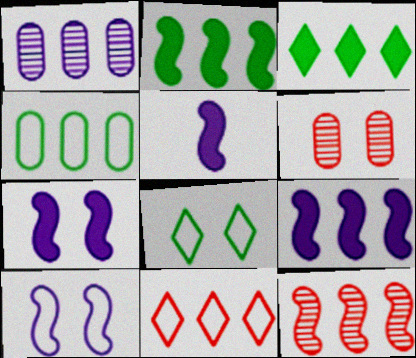[[1, 2, 11], 
[5, 7, 9], 
[6, 7, 8]]